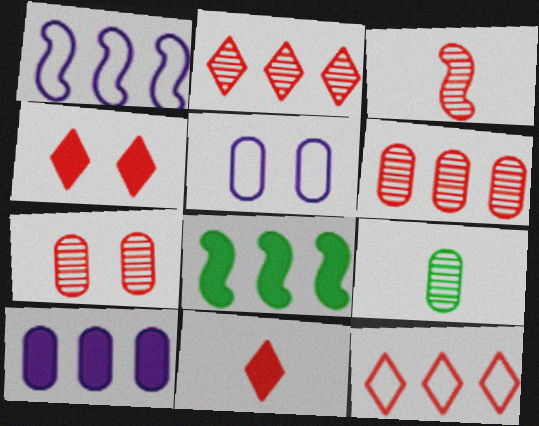[[1, 4, 9], 
[2, 3, 7]]